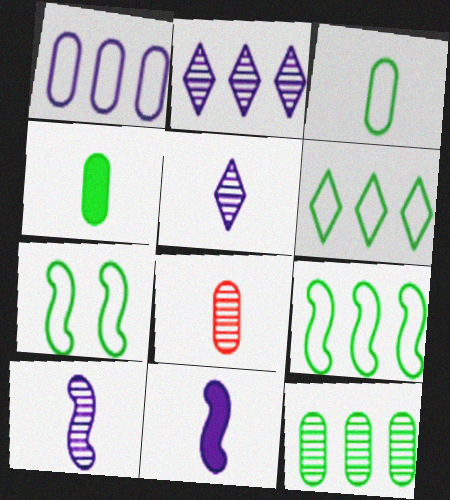[[3, 6, 7]]